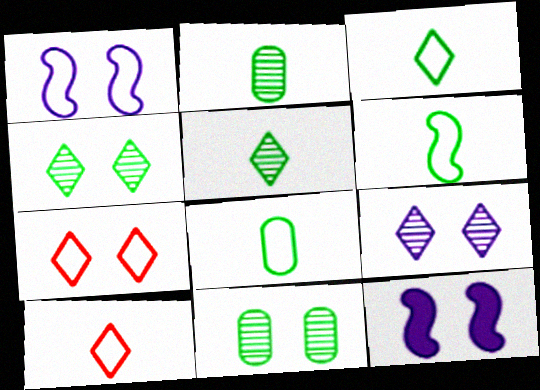[[3, 6, 8], 
[7, 11, 12]]